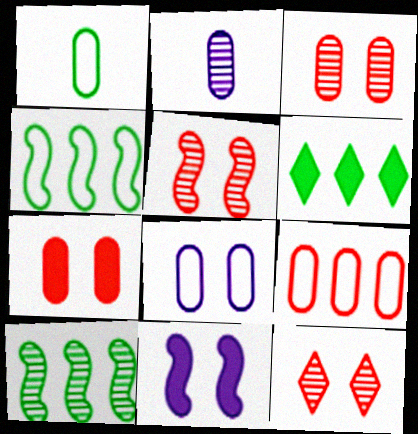[[1, 8, 9], 
[2, 10, 12], 
[3, 5, 12]]